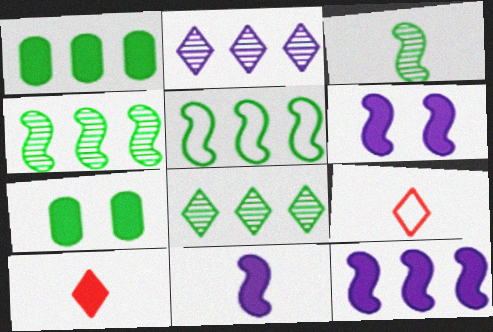[[1, 5, 8], 
[1, 6, 10], 
[6, 11, 12], 
[7, 10, 12]]